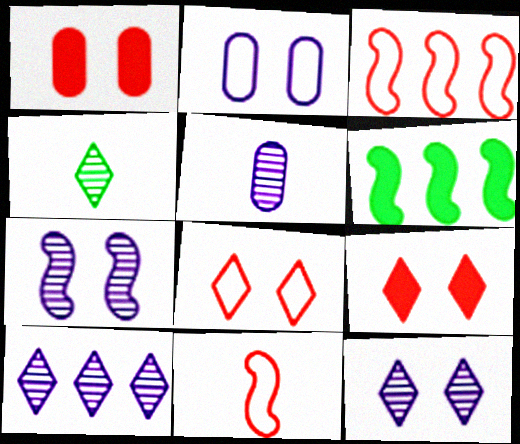[[5, 6, 8], 
[5, 7, 10], 
[6, 7, 11]]